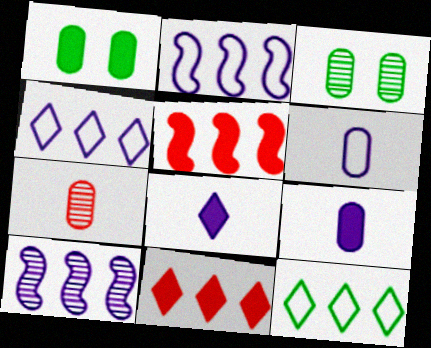[[1, 5, 8]]